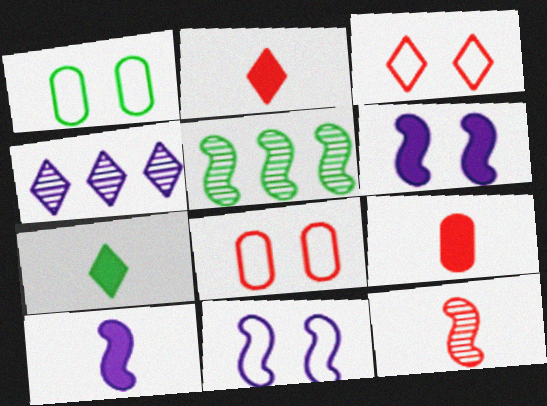[[1, 3, 11], 
[1, 5, 7], 
[3, 4, 7], 
[7, 9, 10]]